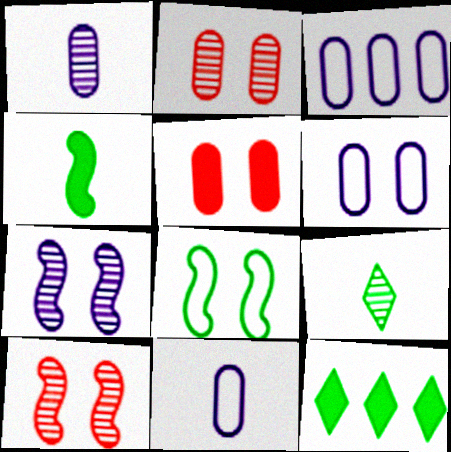[[3, 6, 11], 
[10, 11, 12]]